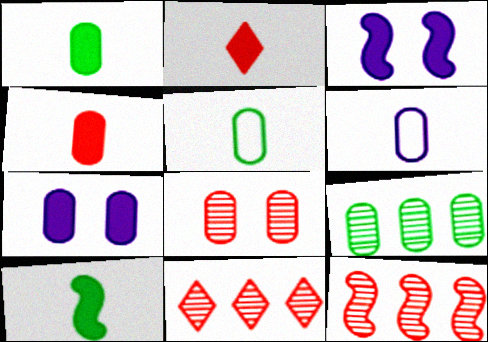[[3, 5, 11]]